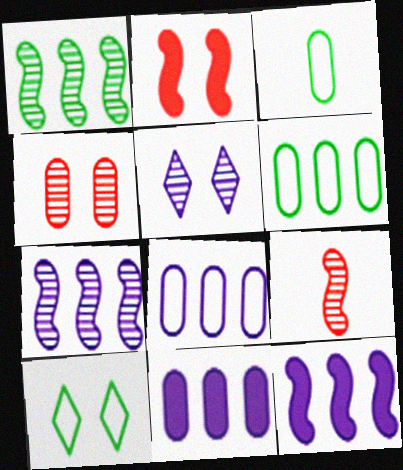[[3, 4, 11], 
[9, 10, 11]]